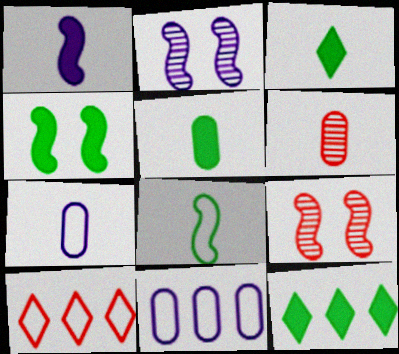[[2, 5, 10], 
[3, 9, 11], 
[4, 5, 12], 
[5, 6, 7], 
[7, 9, 12]]